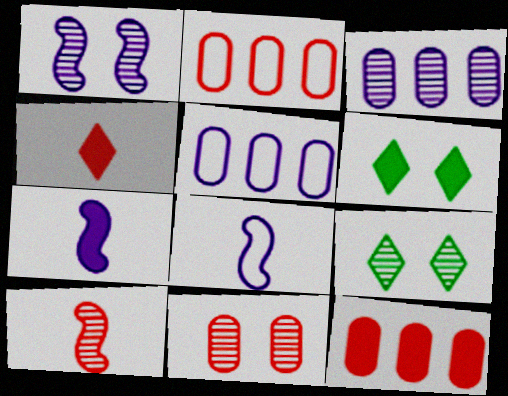[[1, 9, 11], 
[2, 7, 9], 
[3, 9, 10], 
[5, 6, 10], 
[6, 7, 12], 
[8, 9, 12]]